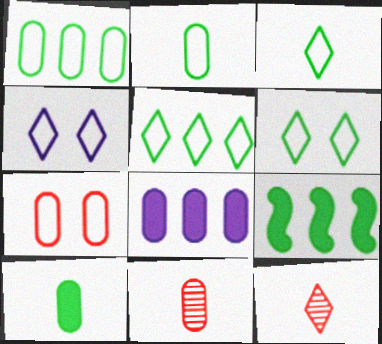[[3, 5, 6], 
[4, 9, 11]]